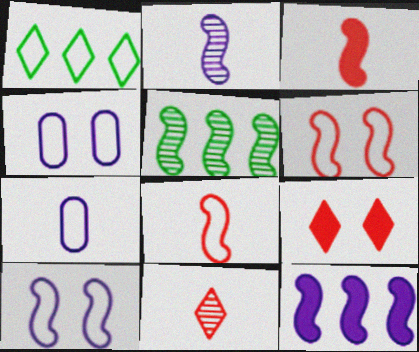[[1, 4, 8], 
[1, 6, 7], 
[2, 10, 12], 
[3, 5, 10], 
[5, 7, 9]]